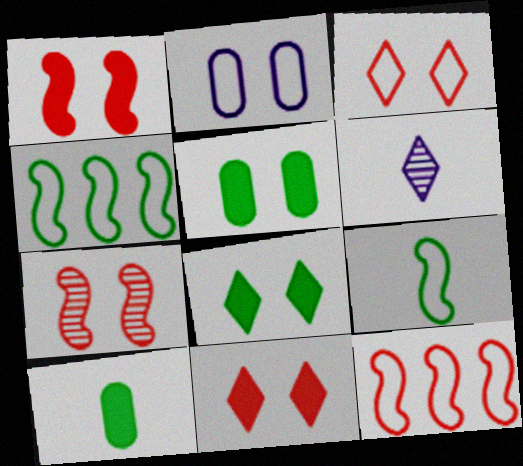[[2, 7, 8], 
[5, 6, 12]]